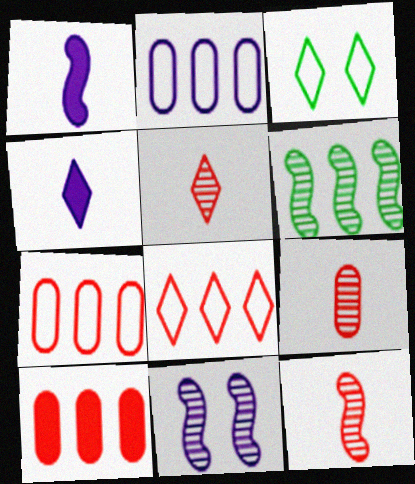[[2, 4, 11], 
[5, 9, 12], 
[6, 11, 12]]